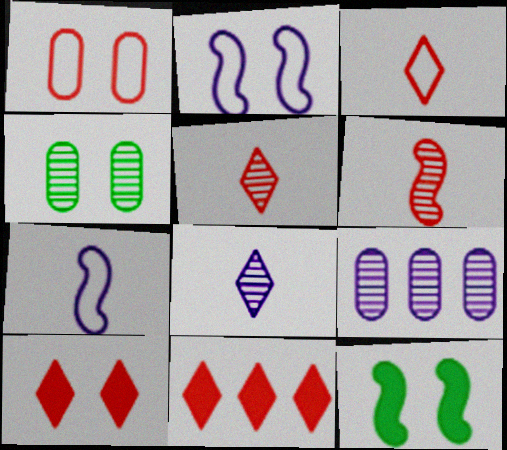[[1, 6, 11], 
[2, 4, 10], 
[3, 9, 12], 
[4, 7, 11]]